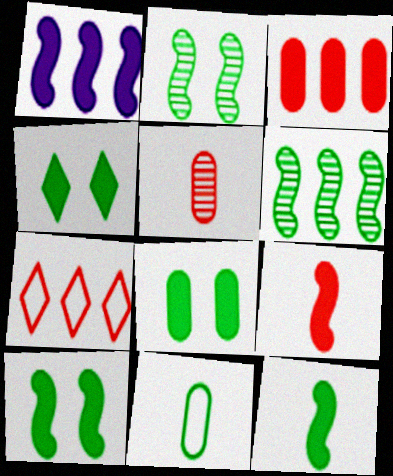[[1, 9, 10], 
[4, 6, 11], 
[4, 8, 10]]